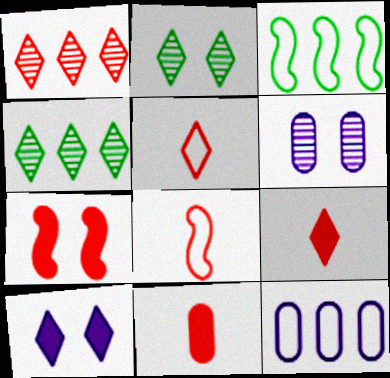[[3, 6, 9], 
[4, 5, 10]]